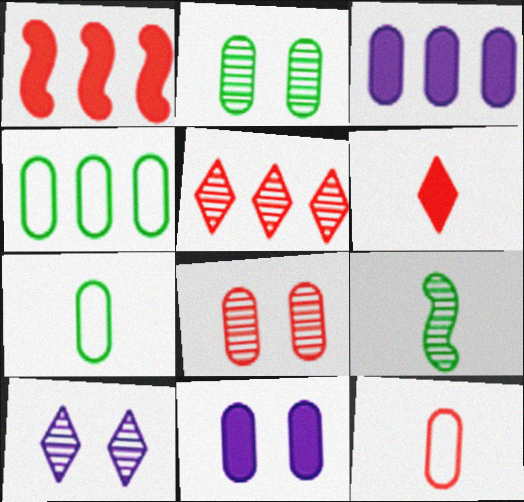[[1, 7, 10], 
[2, 3, 12], 
[3, 7, 8]]